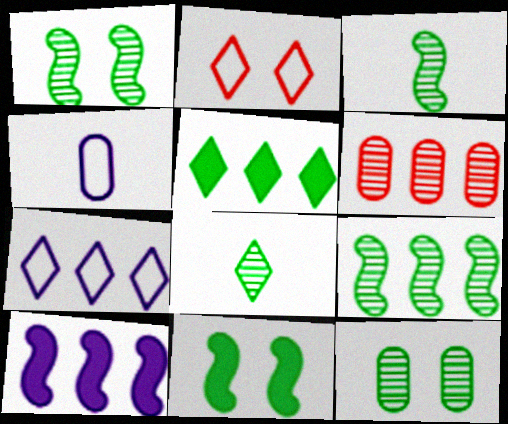[[1, 3, 9], 
[8, 9, 12]]